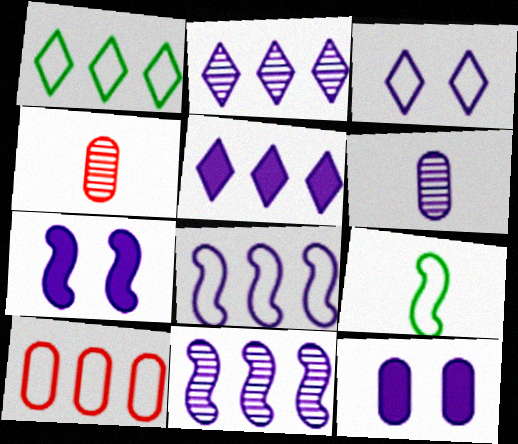[[1, 4, 7], 
[1, 8, 10], 
[3, 9, 10]]